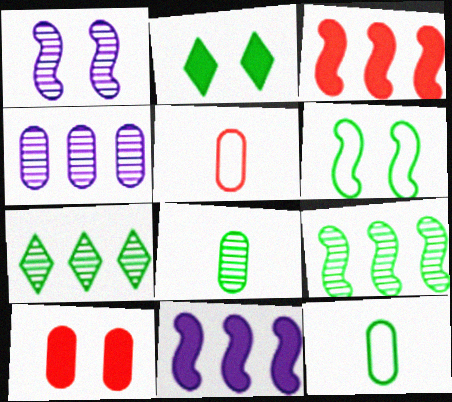[[2, 9, 12], 
[4, 10, 12]]